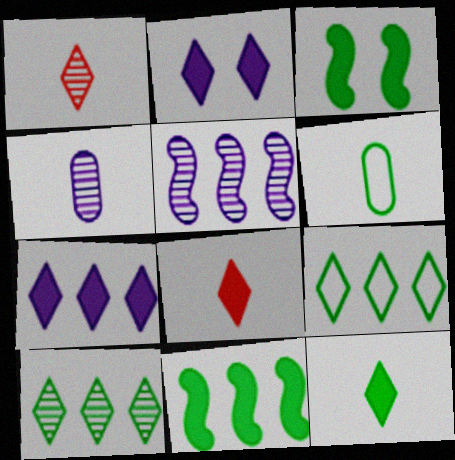[[1, 2, 9], 
[3, 6, 10]]